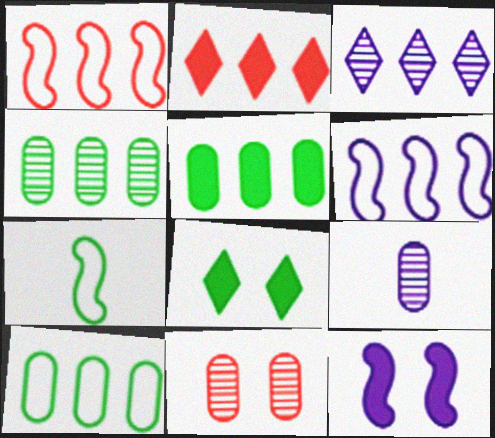[[1, 3, 5], 
[1, 8, 9], 
[2, 4, 6], 
[4, 5, 10], 
[4, 7, 8], 
[4, 9, 11]]